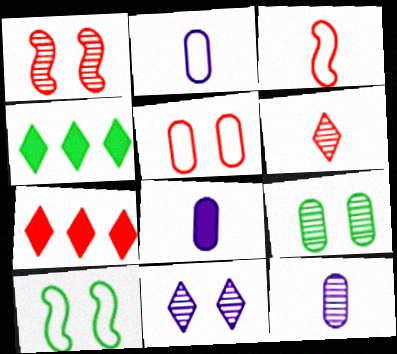[[1, 2, 4], 
[1, 9, 11], 
[2, 8, 12], 
[7, 10, 12]]